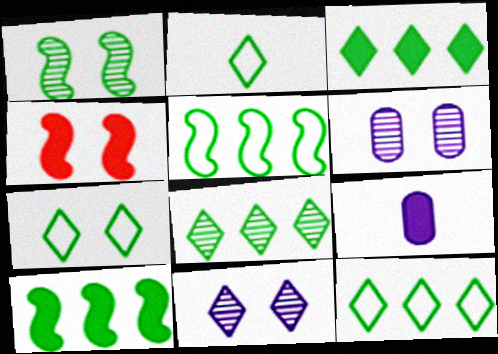[[2, 7, 12], 
[3, 4, 9], 
[3, 8, 12], 
[4, 6, 7]]